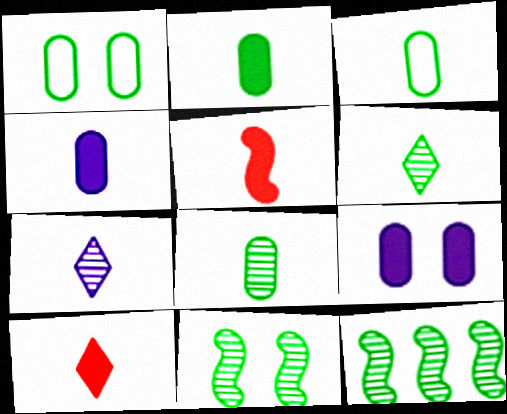[[2, 3, 8], 
[3, 5, 7]]